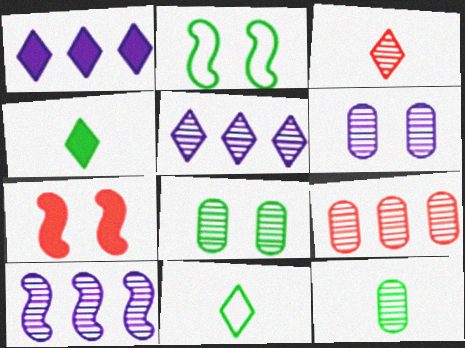[[3, 8, 10], 
[6, 9, 12]]